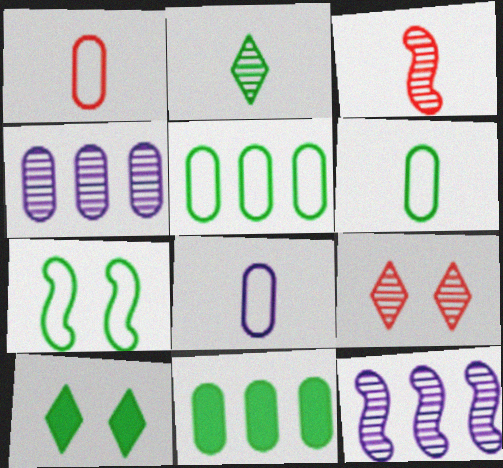[[1, 6, 8], 
[1, 10, 12], 
[2, 7, 11]]